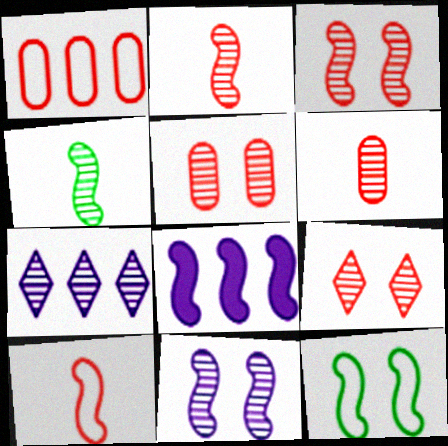[[2, 8, 12], 
[3, 5, 9], 
[4, 5, 7]]